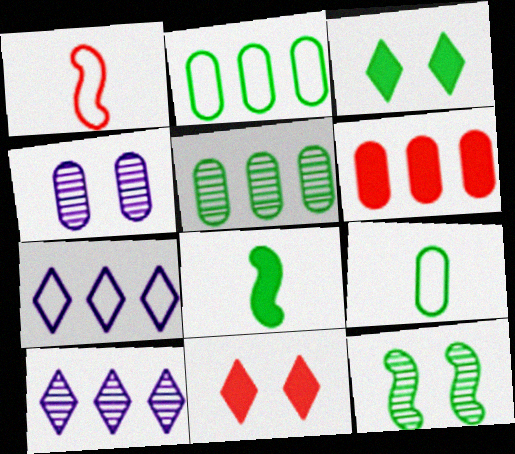[[4, 6, 9]]